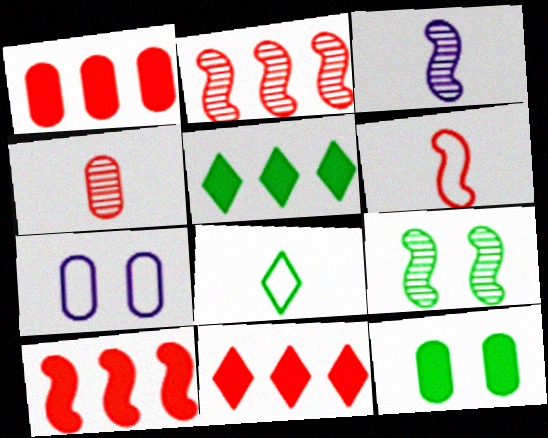[[1, 10, 11], 
[2, 3, 9]]